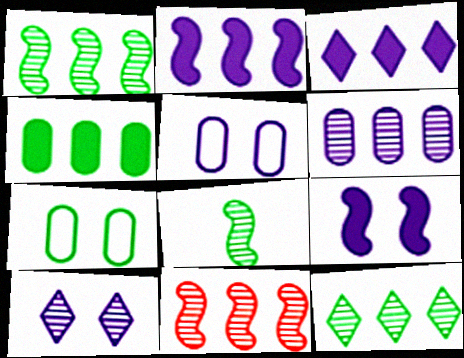[[5, 9, 10], 
[6, 11, 12]]